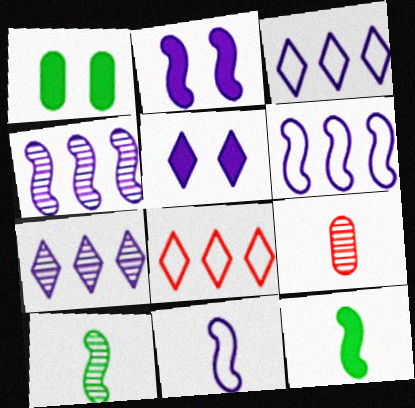[[2, 4, 11]]